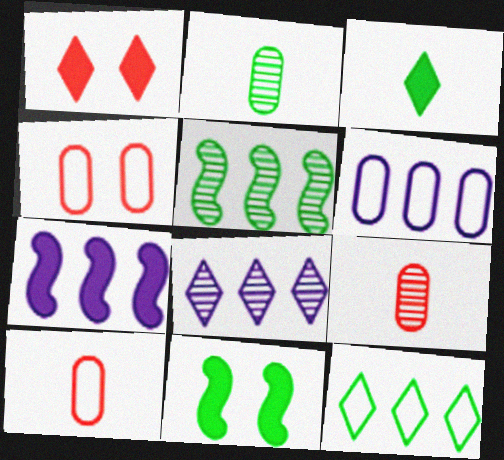[[2, 11, 12], 
[6, 7, 8], 
[8, 10, 11]]